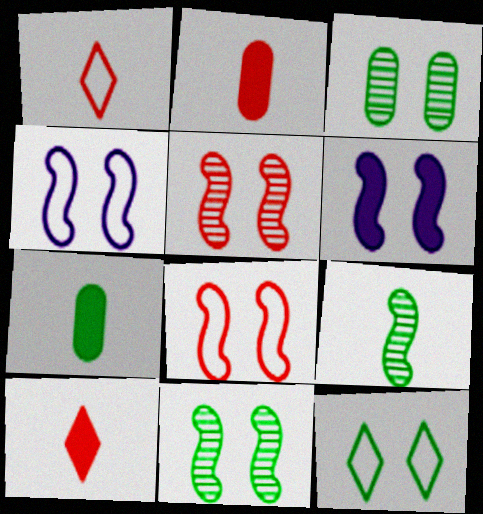[[6, 8, 11]]